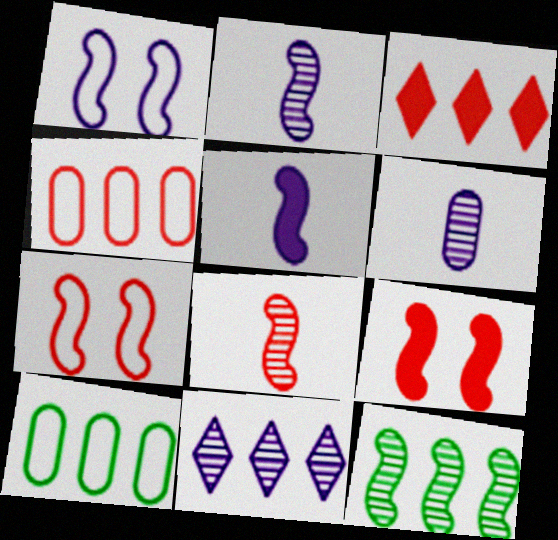[[5, 7, 12]]